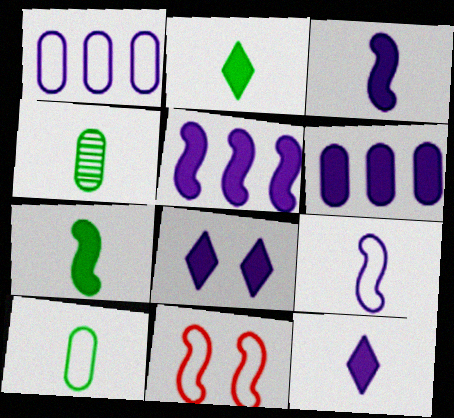[[3, 6, 8]]